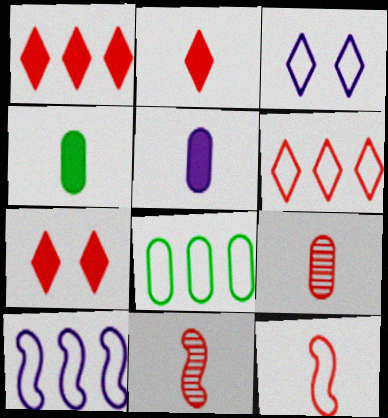[[1, 2, 7], 
[2, 9, 12], 
[3, 8, 12], 
[6, 8, 10]]